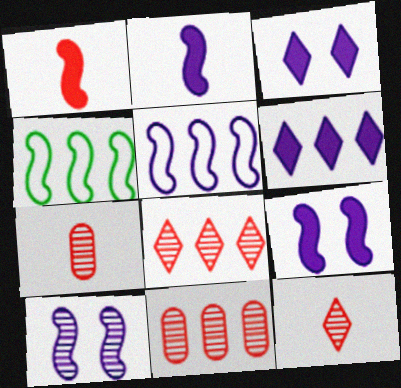[[1, 4, 10], 
[2, 5, 10], 
[3, 4, 7], 
[4, 6, 11]]